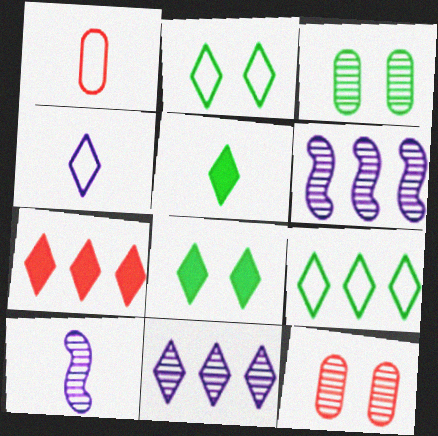[[1, 5, 10], 
[1, 6, 8], 
[7, 9, 11]]